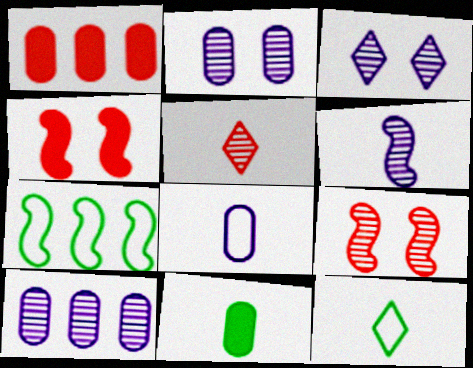[[3, 6, 10], 
[4, 6, 7], 
[4, 10, 12]]